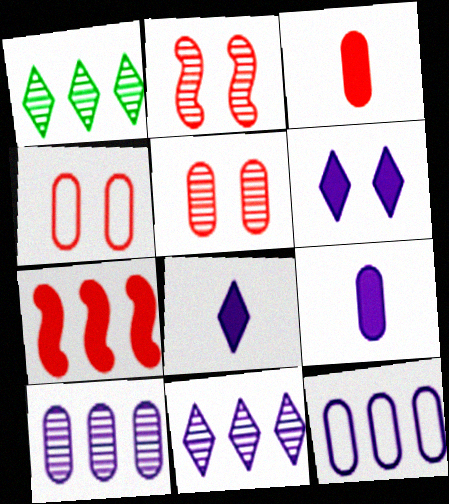[[1, 7, 12]]